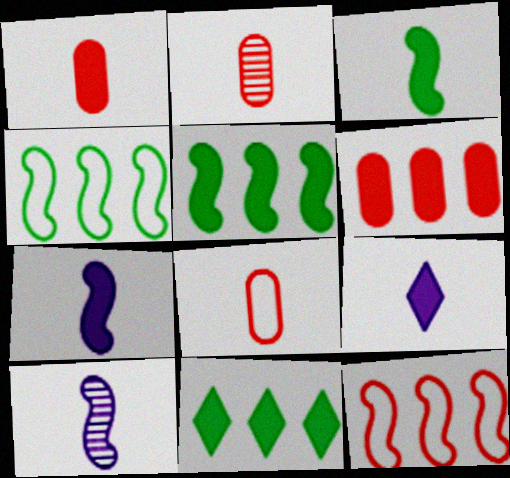[[1, 2, 8], 
[1, 3, 9]]